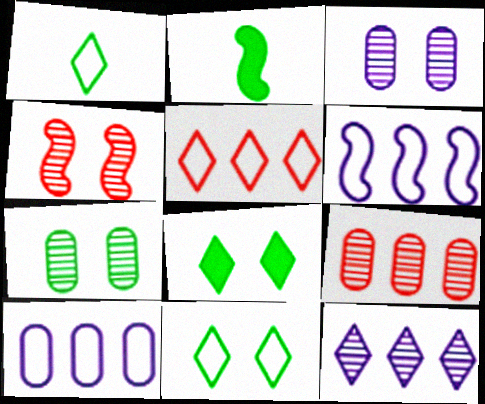[[2, 3, 5], 
[2, 4, 6]]